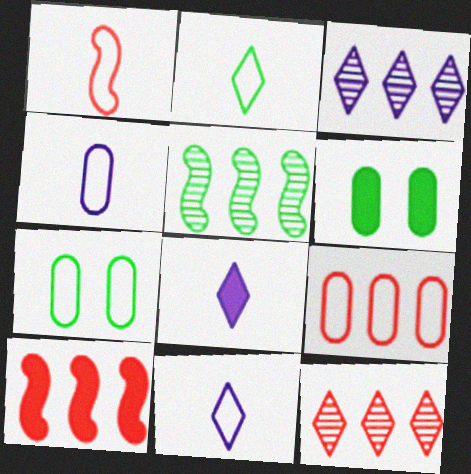[[1, 2, 4], 
[1, 3, 6], 
[2, 5, 6], 
[4, 7, 9], 
[6, 8, 10], 
[9, 10, 12]]